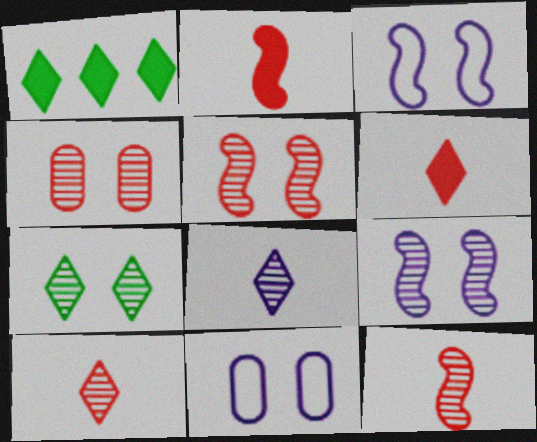[[1, 11, 12], 
[4, 7, 9]]